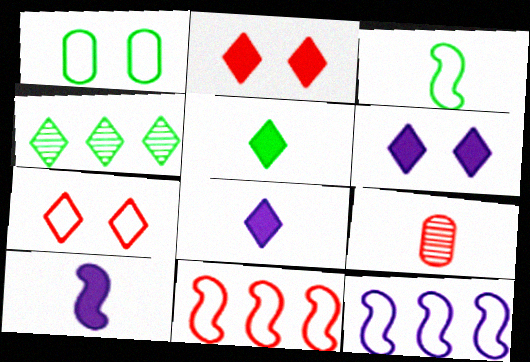[[2, 9, 11], 
[3, 8, 9], 
[4, 7, 8]]